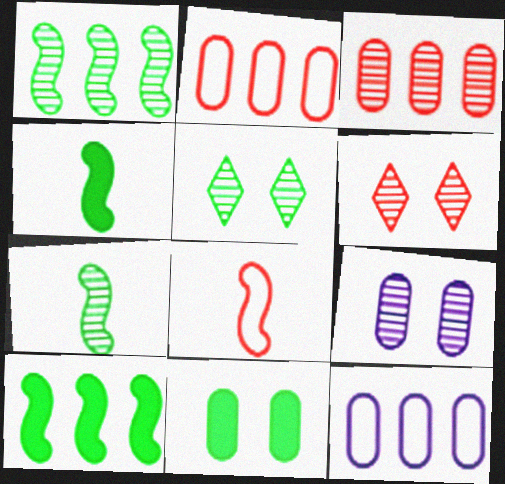[[4, 6, 12]]